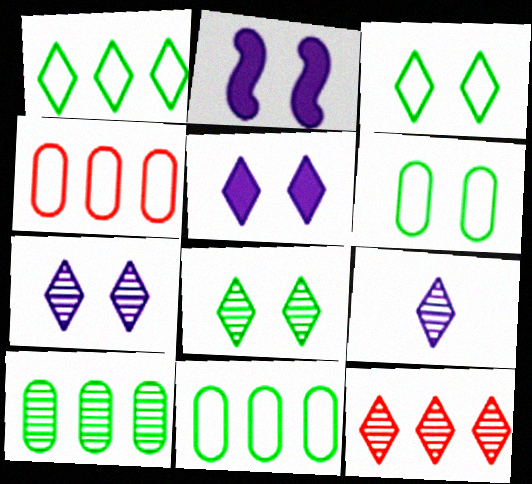[[8, 9, 12]]